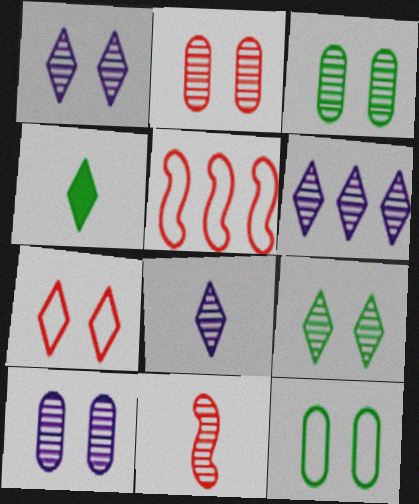[[1, 6, 8], 
[2, 3, 10], 
[3, 6, 11], 
[4, 5, 10], 
[4, 6, 7]]